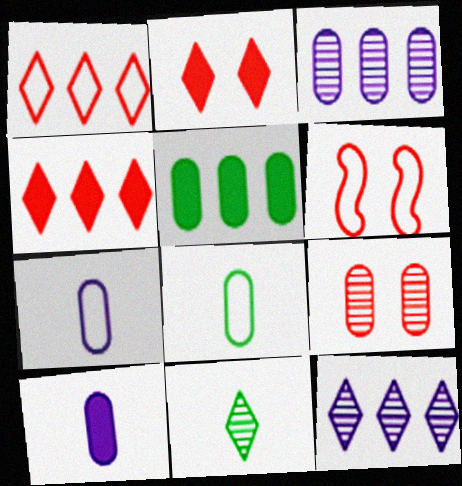[[2, 6, 9], 
[5, 7, 9]]